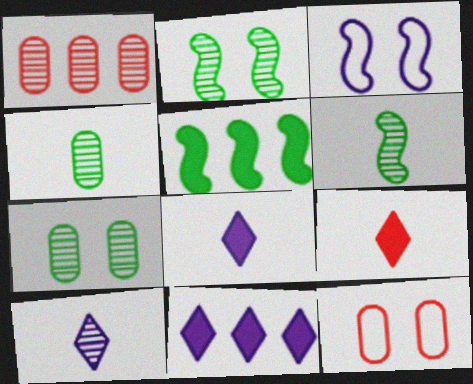[[1, 2, 10], 
[5, 10, 12], 
[6, 11, 12]]